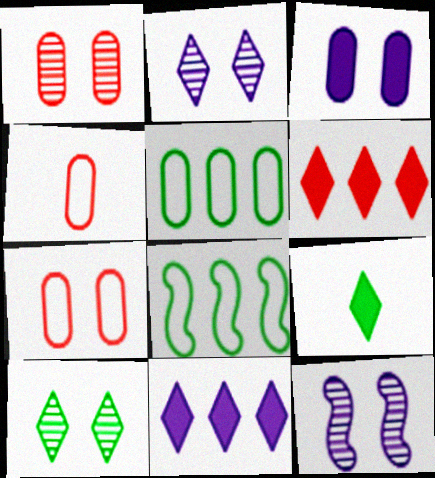[[1, 10, 12]]